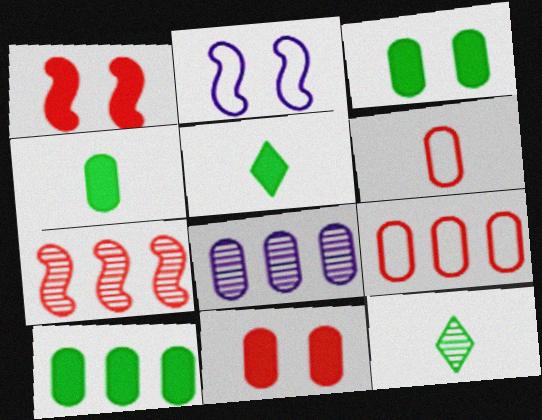[[3, 4, 10], 
[3, 6, 8], 
[8, 9, 10]]